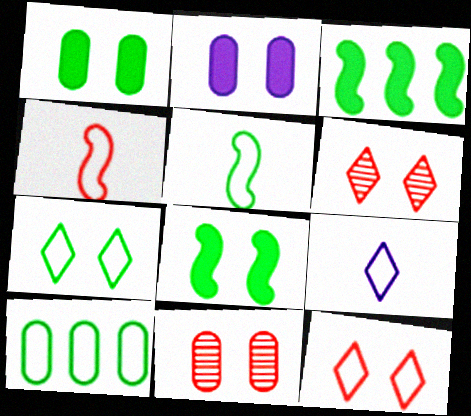[[3, 9, 11], 
[5, 7, 10]]